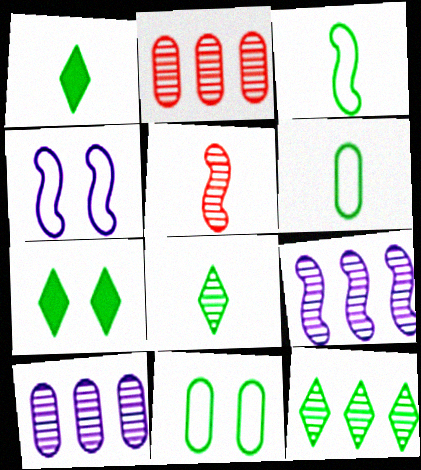[[1, 2, 4], 
[2, 9, 12]]